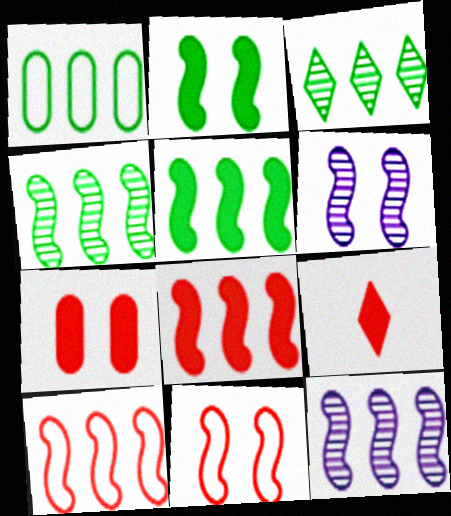[[1, 3, 5], 
[1, 6, 9], 
[2, 6, 11], 
[5, 10, 12], 
[7, 8, 9]]